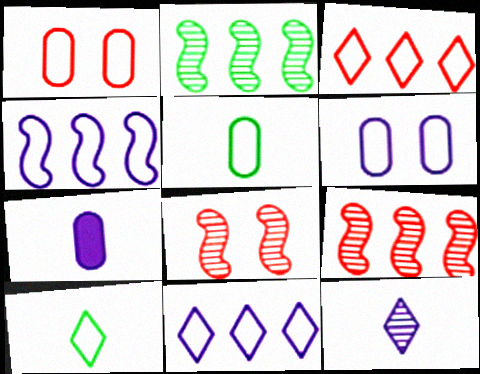[[1, 4, 10]]